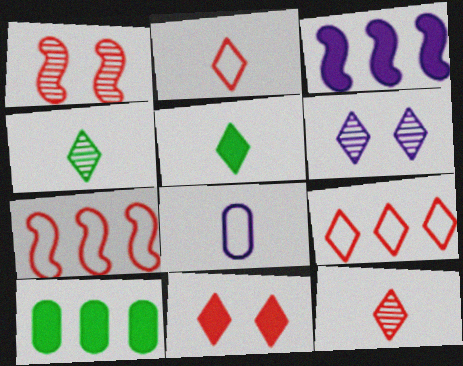[[3, 6, 8], 
[5, 6, 9], 
[9, 11, 12]]